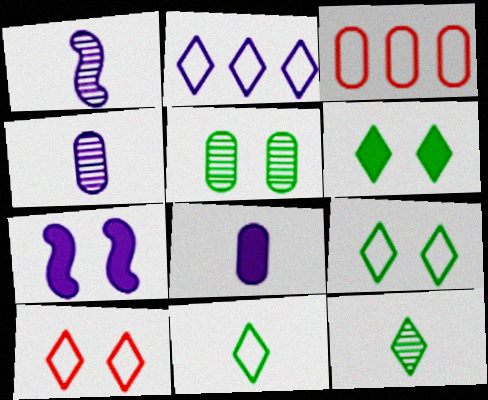[[1, 3, 6], 
[2, 4, 7], 
[2, 10, 11], 
[3, 5, 8], 
[3, 7, 12], 
[5, 7, 10]]